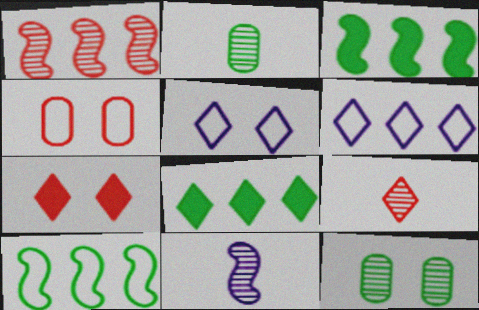[[2, 9, 11], 
[4, 8, 11], 
[5, 8, 9]]